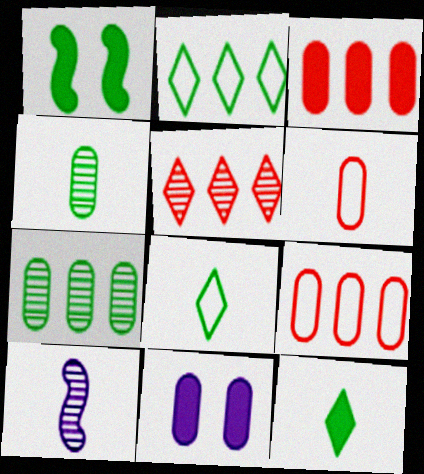[[1, 2, 4], 
[1, 7, 8], 
[4, 9, 11], 
[6, 7, 11], 
[6, 10, 12]]